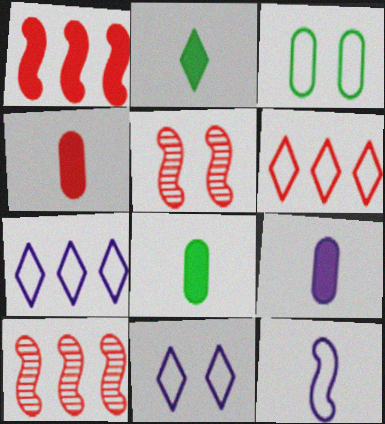[[3, 6, 12], 
[4, 5, 6], 
[4, 8, 9], 
[5, 7, 8], 
[8, 10, 11]]